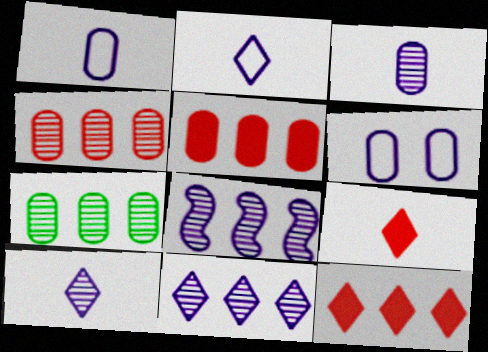[]